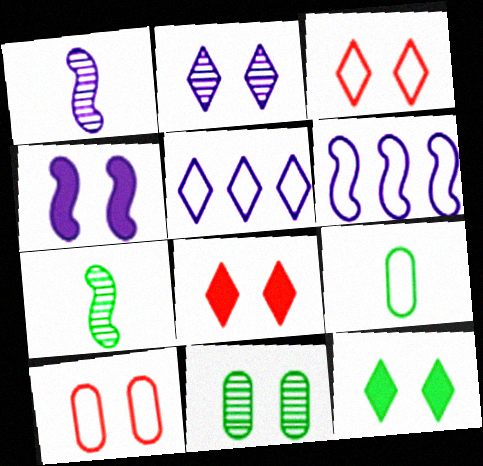[[1, 4, 6], 
[2, 3, 12], 
[3, 4, 11], 
[3, 6, 9]]